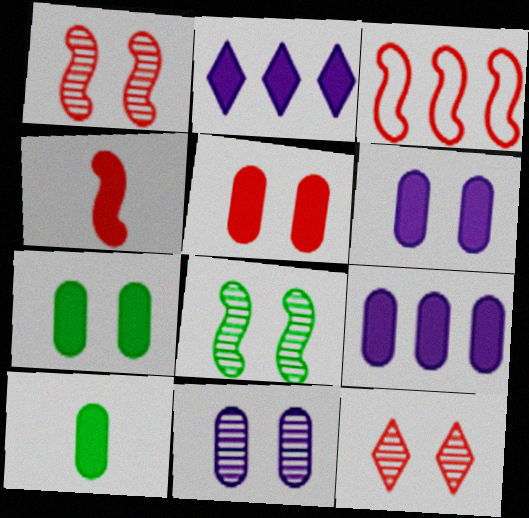[[1, 3, 4], 
[2, 4, 7], 
[5, 6, 7], 
[5, 9, 10], 
[8, 11, 12]]